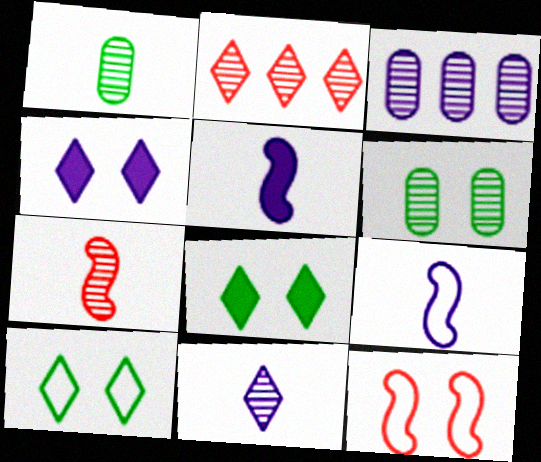[[1, 7, 11], 
[3, 4, 9], 
[4, 6, 12]]